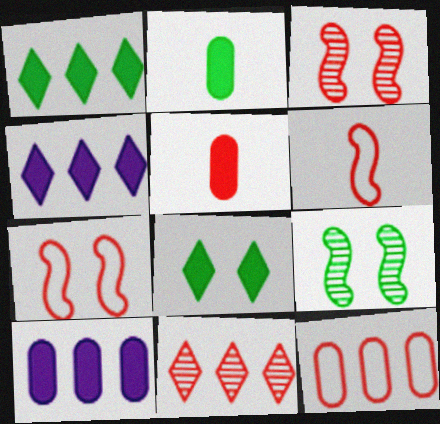[[5, 7, 11]]